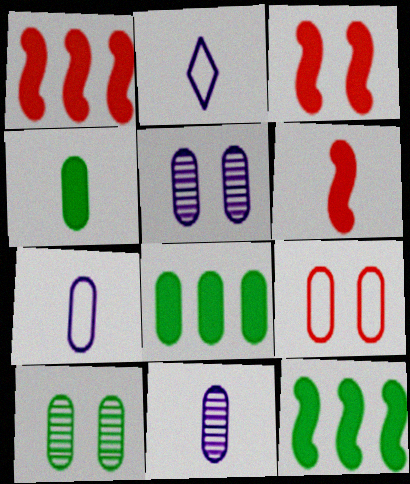[[1, 2, 10], 
[1, 3, 6], 
[8, 9, 11]]